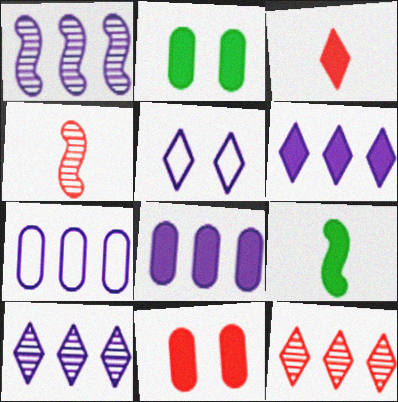[[1, 6, 7], 
[6, 9, 11]]